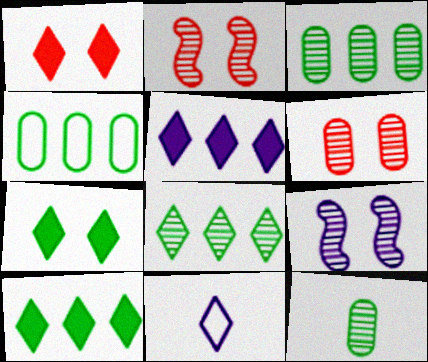[[1, 8, 11]]